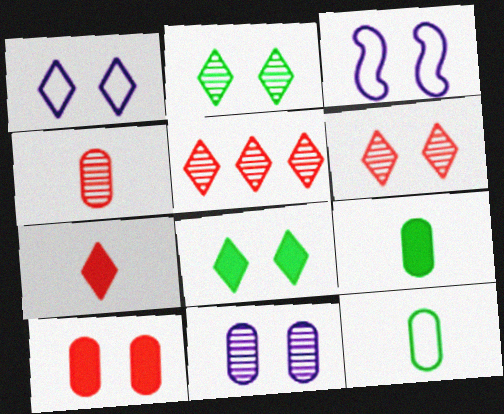[[1, 6, 8], 
[2, 3, 10], 
[3, 5, 9]]